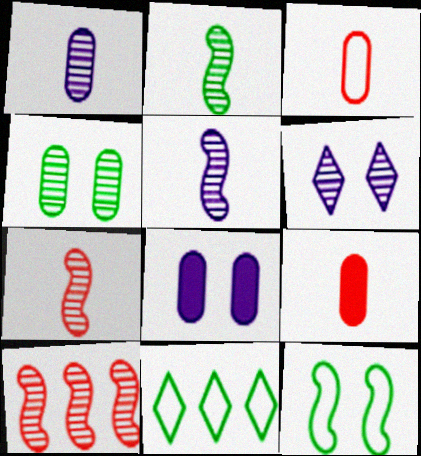[[2, 5, 7], 
[7, 8, 11]]